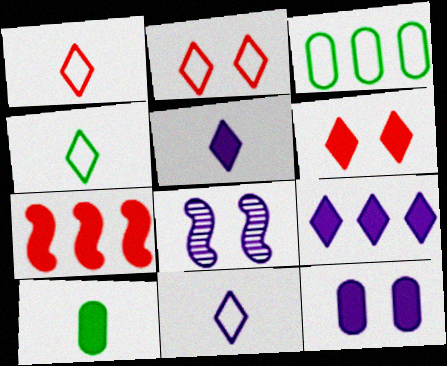[[1, 4, 11]]